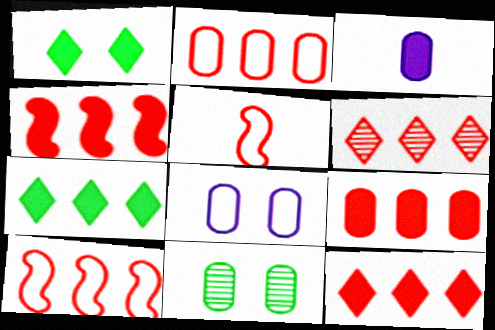[[1, 3, 4], 
[2, 3, 11], 
[2, 4, 6], 
[4, 9, 12], 
[6, 9, 10]]